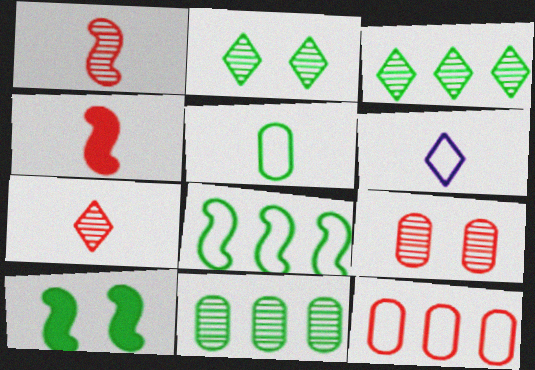[[3, 5, 10]]